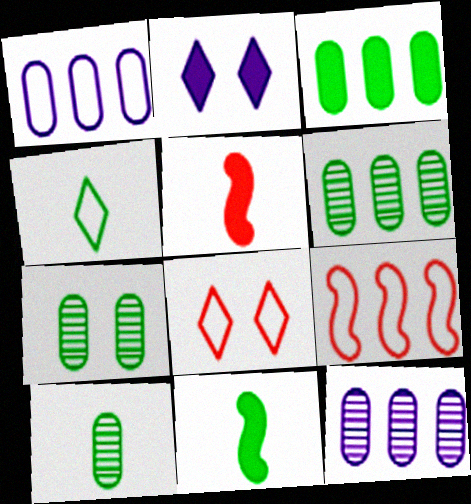[[2, 3, 5], 
[2, 9, 10], 
[4, 10, 11], 
[6, 7, 10], 
[8, 11, 12]]